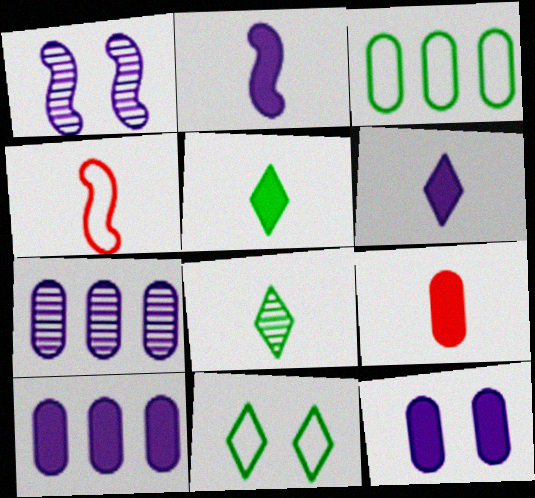[[2, 5, 9]]